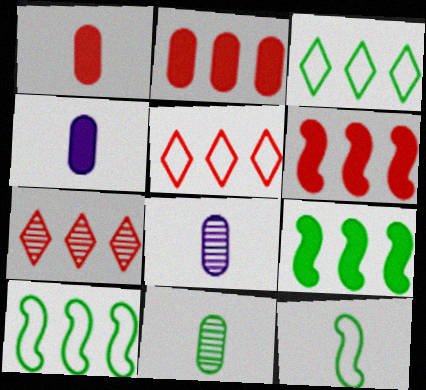[]